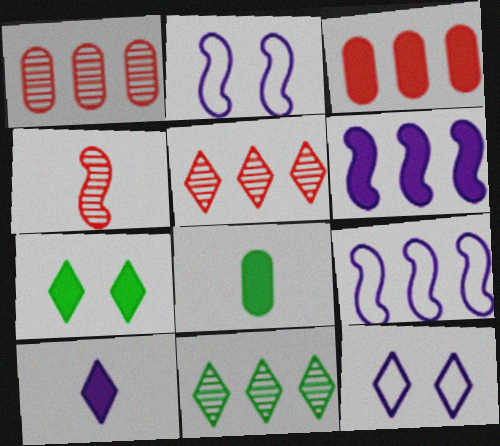[[2, 5, 8], 
[3, 9, 11]]